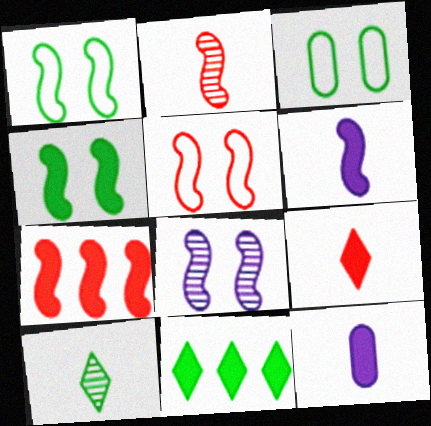[[2, 5, 7], 
[4, 5, 8], 
[4, 6, 7]]